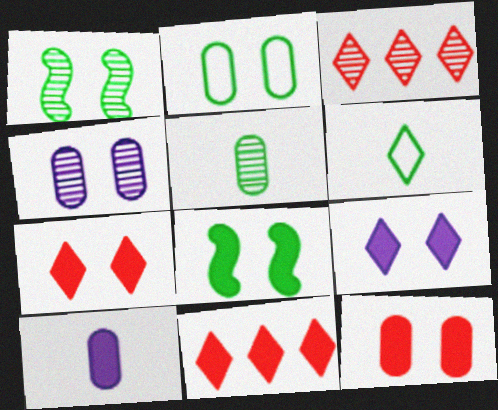[[2, 4, 12], 
[3, 6, 9], 
[8, 9, 12], 
[8, 10, 11]]